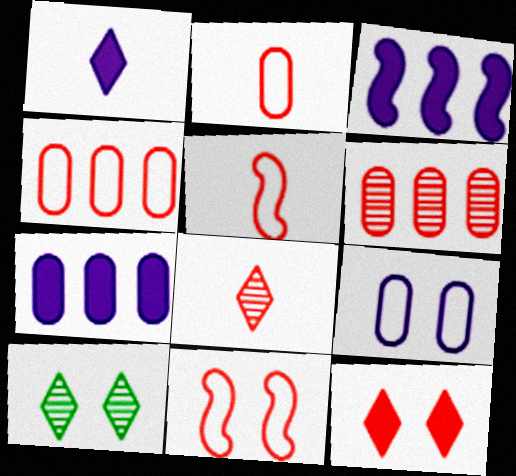[[2, 3, 10], 
[5, 6, 12], 
[5, 7, 10]]